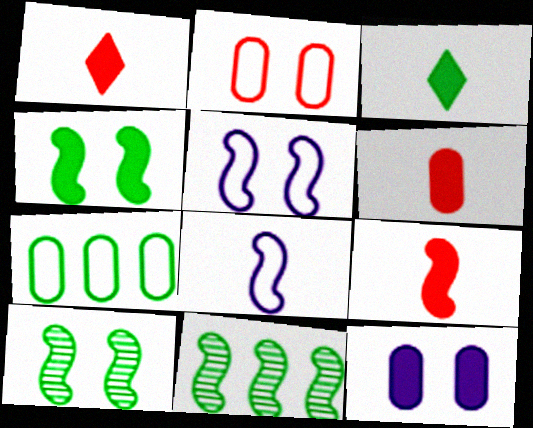[[1, 6, 9], 
[3, 7, 10], 
[5, 9, 11]]